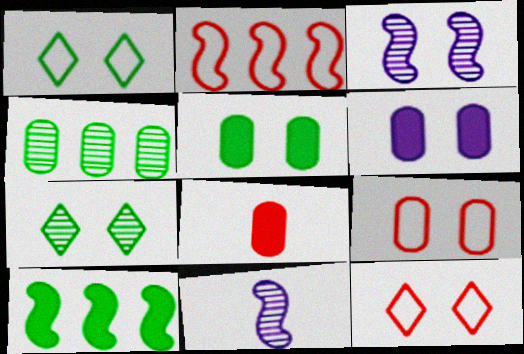[[3, 5, 12]]